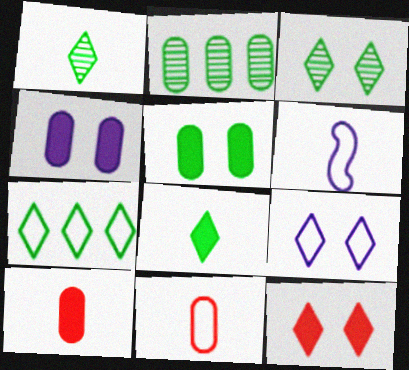[[1, 6, 10], 
[2, 4, 11], 
[2, 6, 12], 
[3, 7, 8], 
[3, 9, 12]]